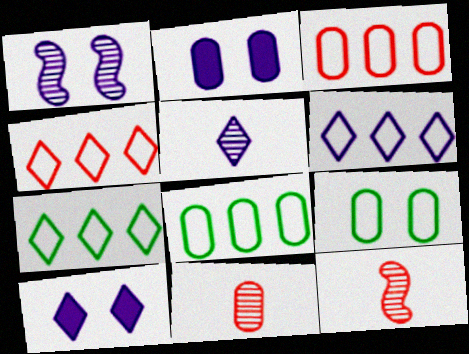[[2, 7, 12], 
[2, 8, 11], 
[4, 6, 7], 
[5, 6, 10], 
[8, 10, 12]]